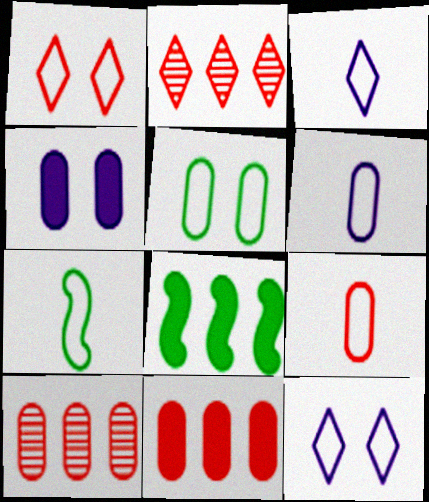[[2, 4, 7], 
[3, 7, 9]]